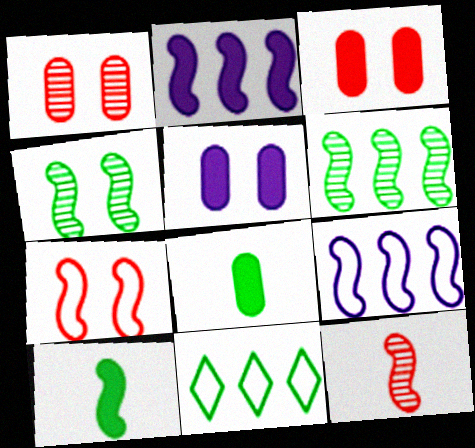[[4, 8, 11], 
[5, 11, 12]]